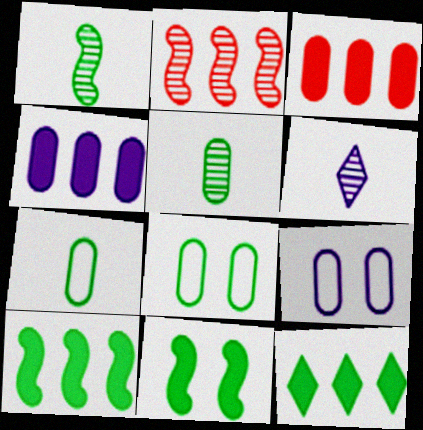[[1, 8, 12], 
[3, 5, 9]]